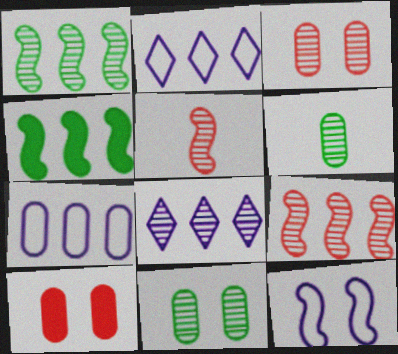[[4, 5, 12], 
[5, 8, 11], 
[6, 7, 10]]